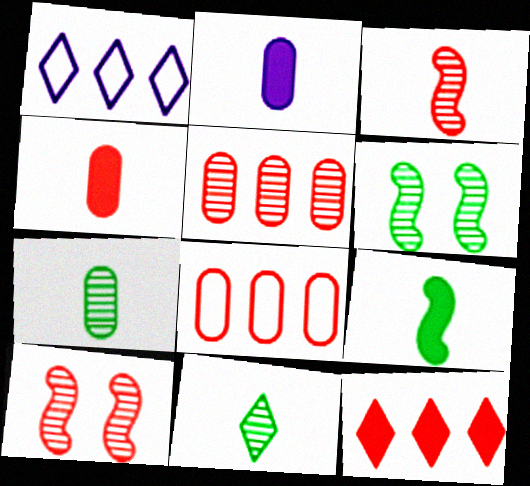[[1, 4, 6]]